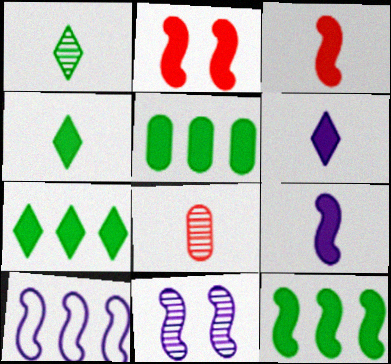[[2, 5, 6], 
[2, 9, 12], 
[5, 7, 12], 
[9, 10, 11]]